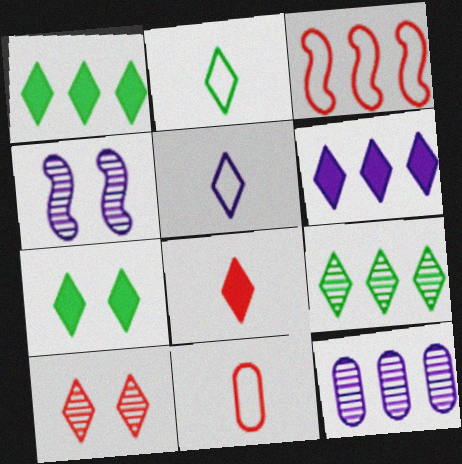[[1, 3, 12], 
[1, 4, 11], 
[1, 5, 10], 
[2, 6, 10], 
[2, 7, 9], 
[6, 7, 8]]